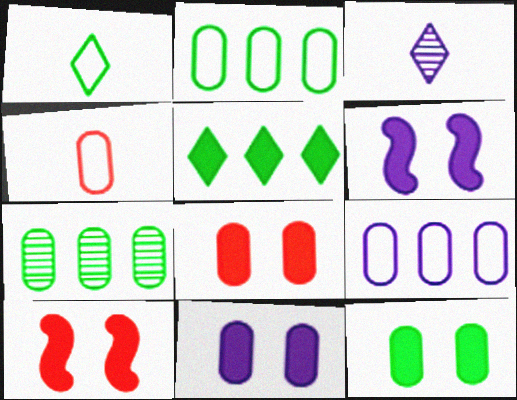[[2, 3, 10], 
[3, 6, 9], 
[4, 7, 11], 
[8, 11, 12]]